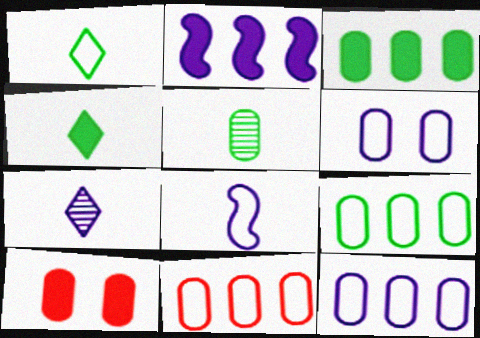[[2, 4, 10], 
[2, 6, 7], 
[5, 10, 12], 
[9, 11, 12]]